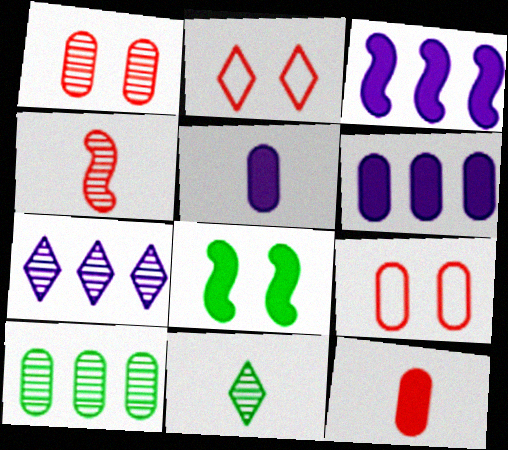[[3, 9, 11], 
[5, 9, 10]]